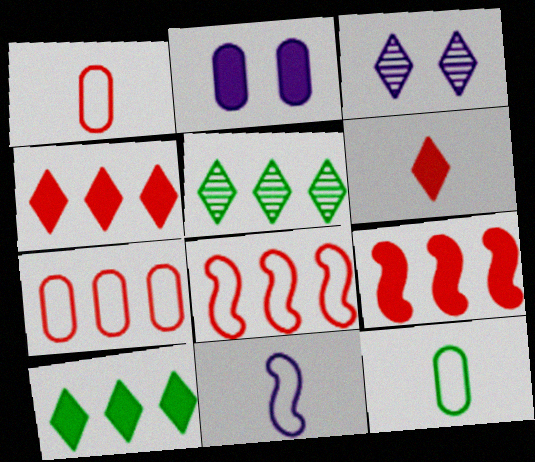[[3, 9, 12]]